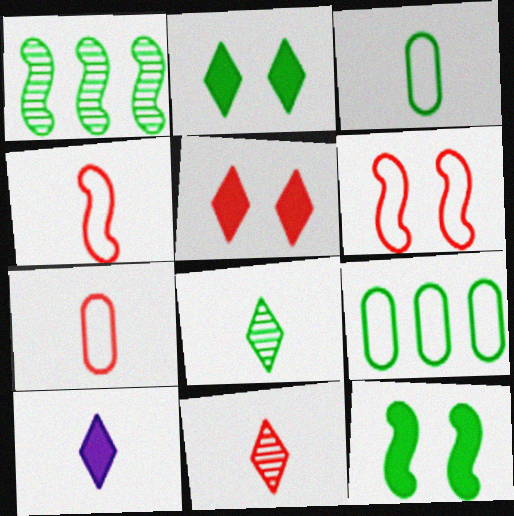[[1, 2, 3], 
[8, 9, 12]]